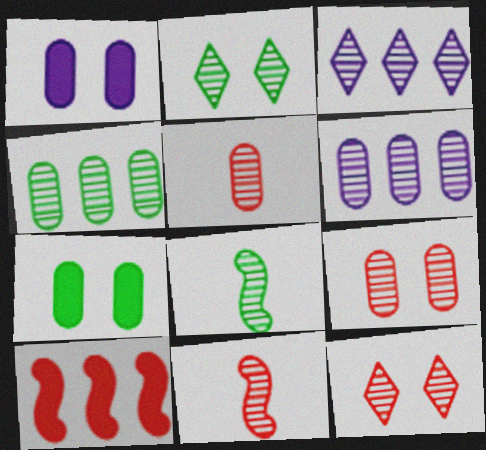[[2, 4, 8], 
[2, 6, 11], 
[3, 8, 9], 
[6, 8, 12]]